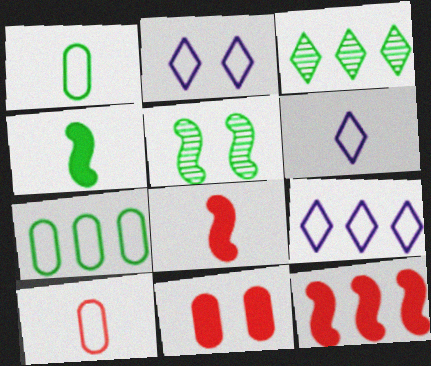[[2, 5, 11], 
[2, 6, 9]]